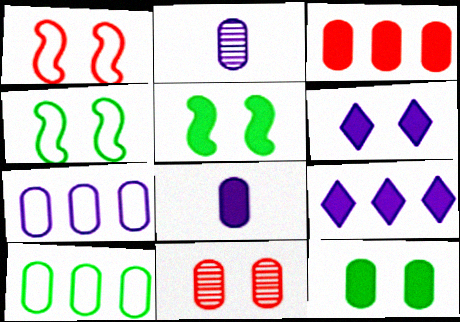[[3, 8, 12], 
[4, 6, 11], 
[8, 10, 11]]